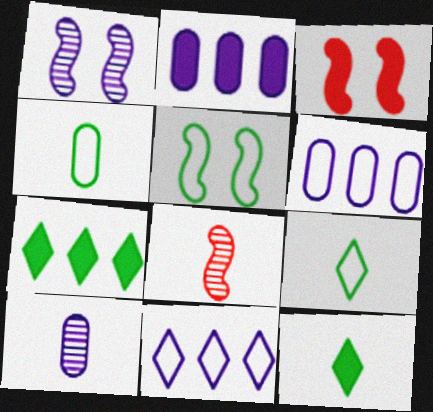[[1, 3, 5], 
[2, 3, 12]]